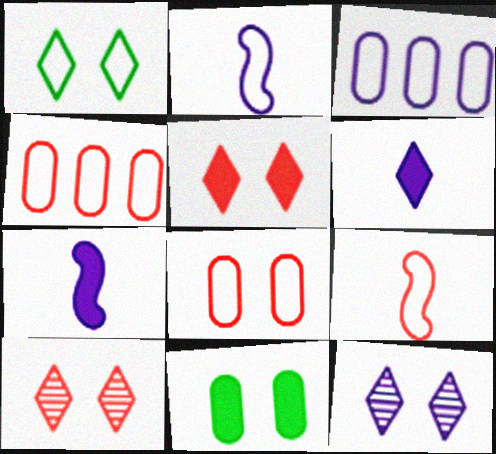[[1, 2, 4], 
[1, 3, 9], 
[1, 5, 12], 
[3, 7, 12]]